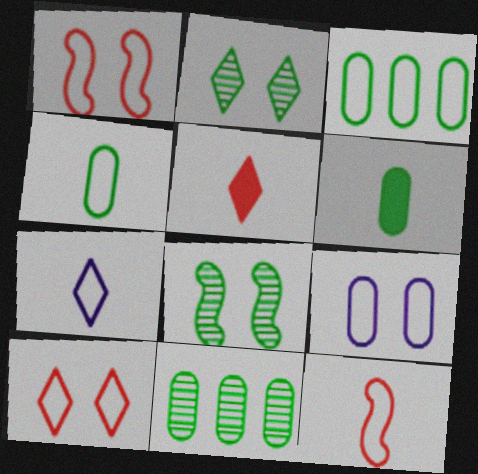[[1, 3, 7], 
[4, 7, 12]]